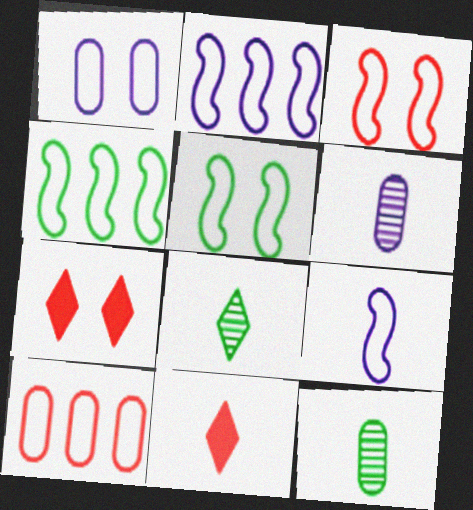[[2, 7, 12], 
[3, 4, 9], 
[4, 6, 7], 
[9, 11, 12]]